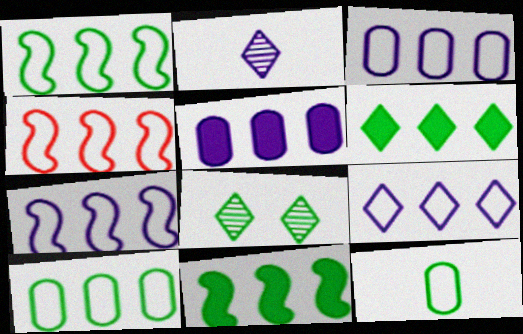[[1, 4, 7], 
[3, 7, 9], 
[4, 9, 10], 
[8, 11, 12]]